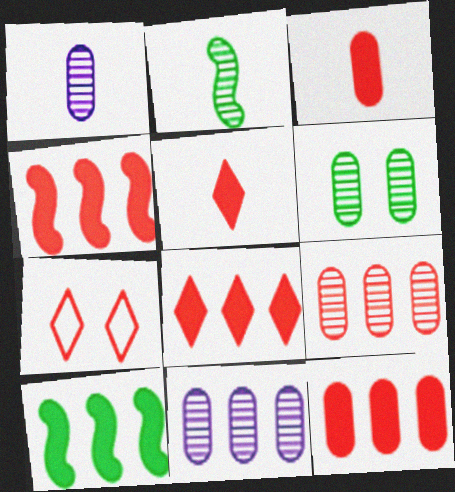[[1, 6, 9], 
[1, 7, 10], 
[4, 8, 12]]